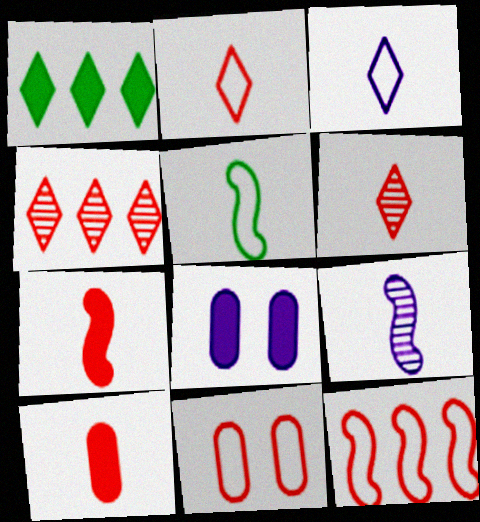[[1, 7, 8], 
[1, 9, 11], 
[2, 11, 12], 
[4, 5, 8], 
[4, 7, 11], 
[5, 7, 9]]